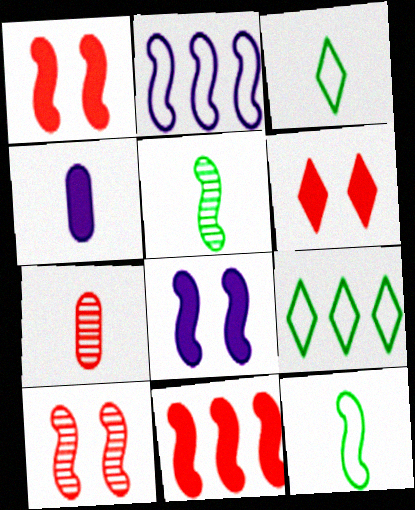[[1, 2, 5], 
[4, 9, 10], 
[7, 8, 9]]